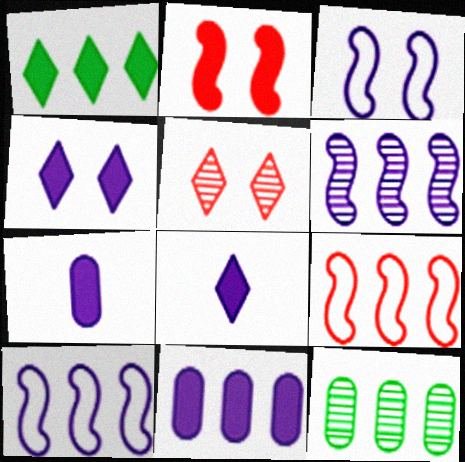[[1, 2, 7]]